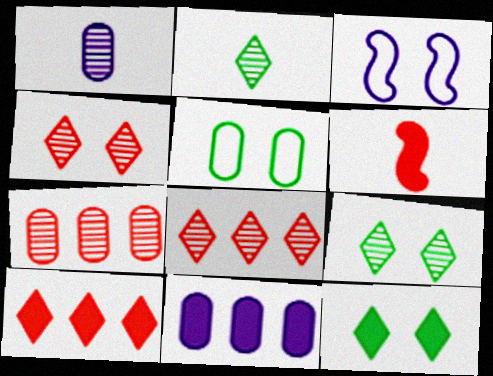[[6, 11, 12]]